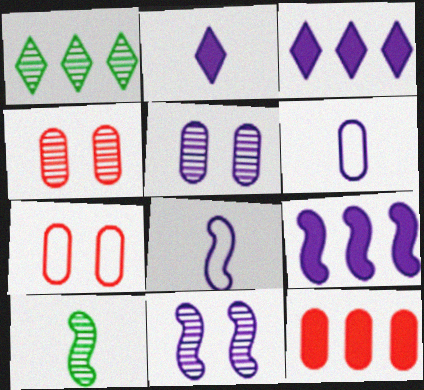[[3, 5, 8], 
[3, 6, 11], 
[3, 7, 10], 
[8, 9, 11]]